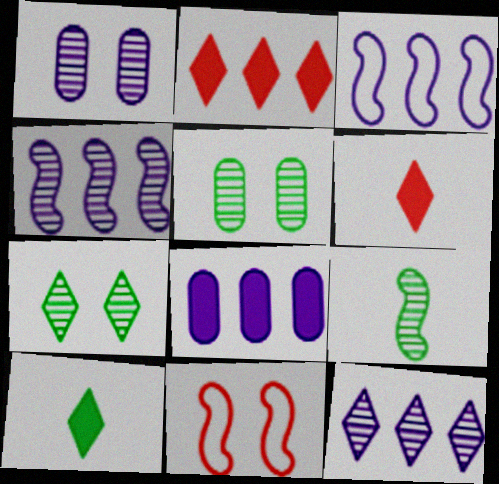[[3, 5, 6], 
[3, 8, 12]]